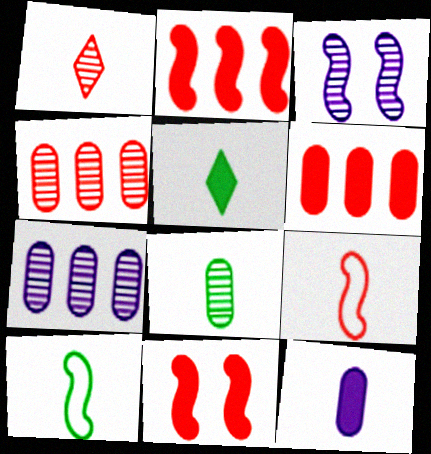[[1, 10, 12], 
[2, 3, 10], 
[5, 8, 10]]